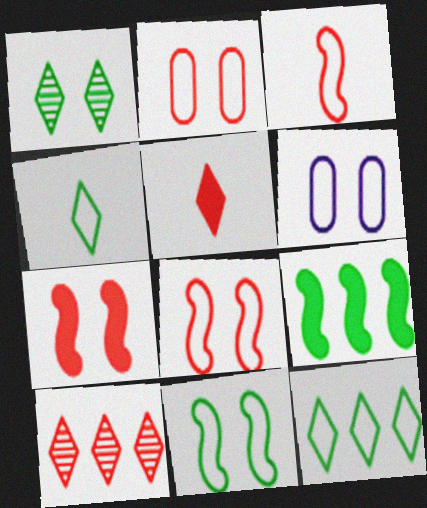[[1, 6, 7], 
[3, 6, 12]]